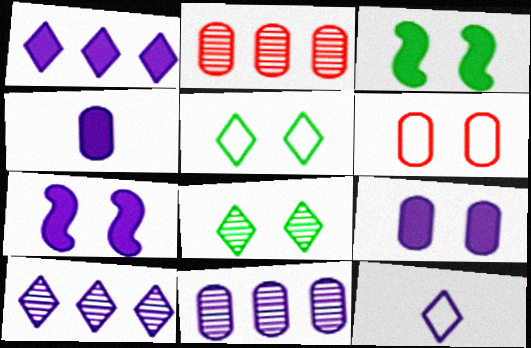[[1, 4, 7], 
[2, 3, 12], 
[6, 7, 8], 
[7, 11, 12]]